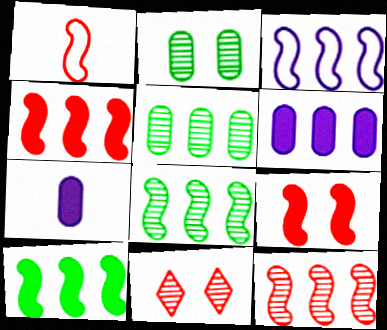[[1, 9, 12], 
[3, 4, 8], 
[3, 10, 12]]